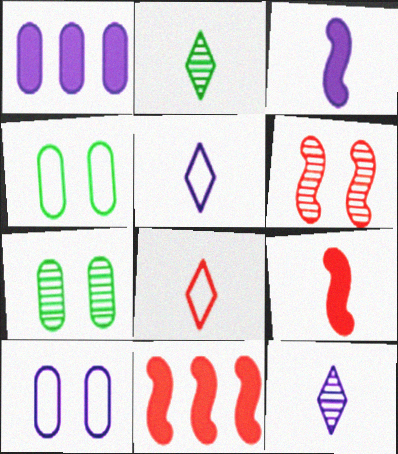[[2, 10, 11], 
[4, 11, 12], 
[5, 7, 11]]